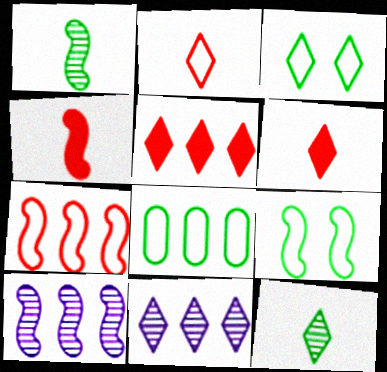[[3, 6, 11], 
[4, 9, 10], 
[5, 8, 10]]